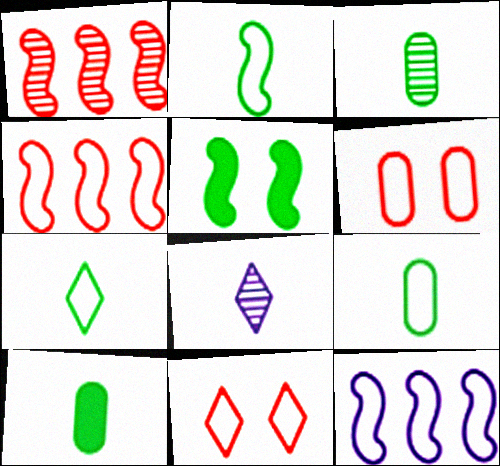[[2, 7, 9], 
[3, 9, 10], 
[6, 7, 12], 
[9, 11, 12]]